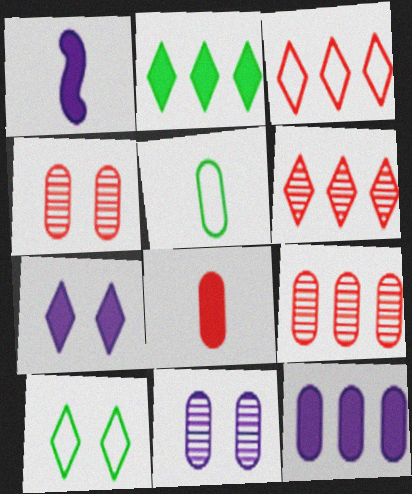[[1, 7, 12], 
[1, 9, 10], 
[4, 5, 12]]